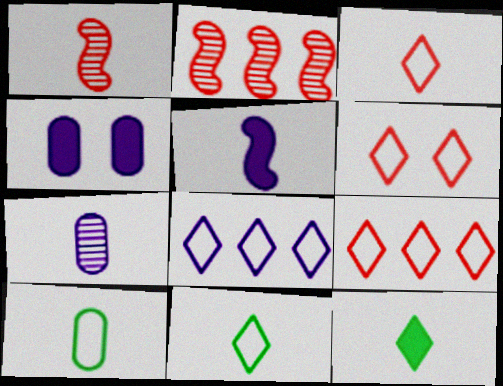[[2, 4, 11], 
[3, 6, 9], 
[6, 8, 11]]